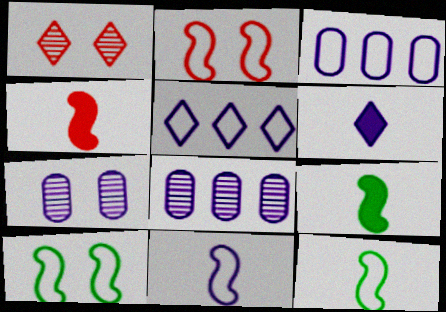[[1, 3, 9]]